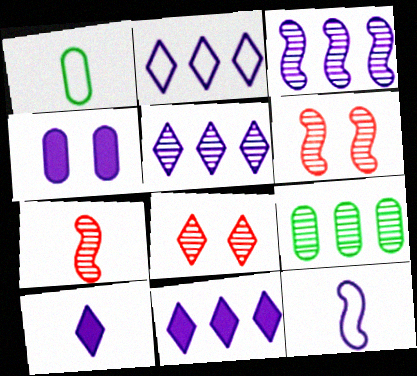[[1, 6, 11], 
[1, 7, 10], 
[2, 5, 11], 
[4, 5, 12]]